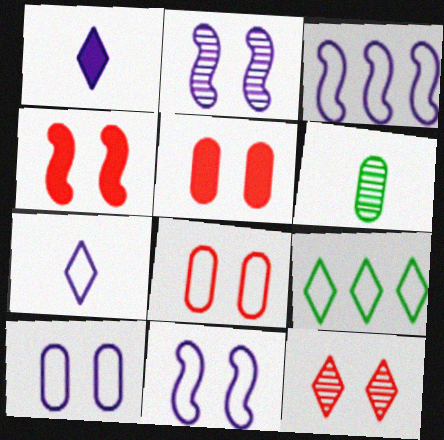[[1, 9, 12], 
[3, 7, 10], 
[4, 8, 12]]